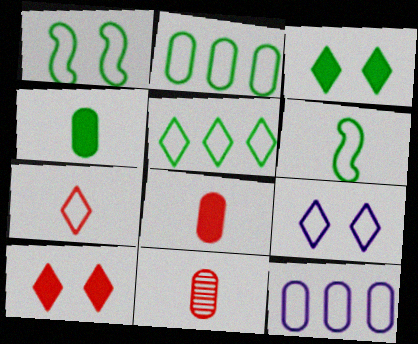[[1, 7, 12], 
[5, 7, 9]]